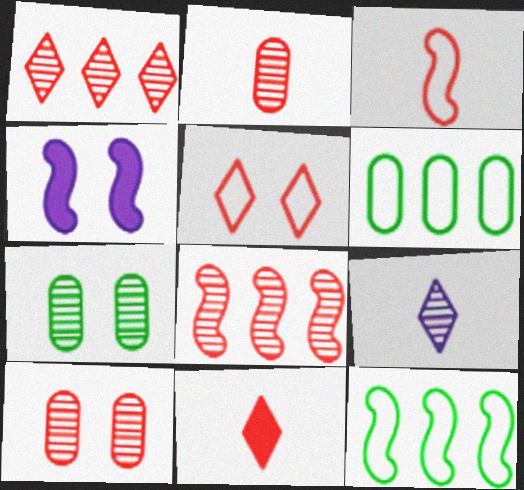[[1, 5, 11], 
[2, 3, 11], 
[4, 5, 7], 
[7, 8, 9]]